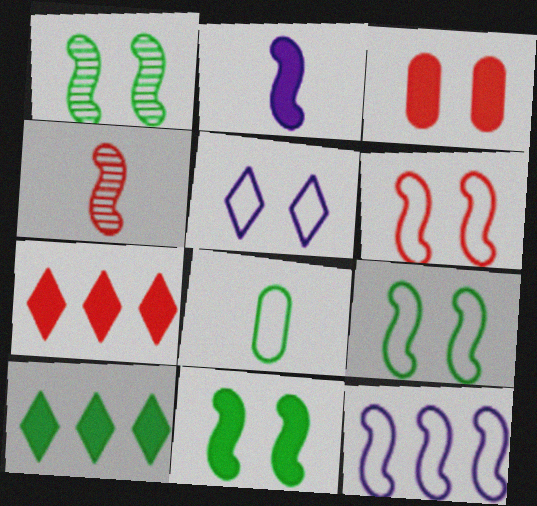[[1, 3, 5], 
[1, 8, 10], 
[1, 9, 11], 
[2, 3, 10], 
[4, 11, 12]]